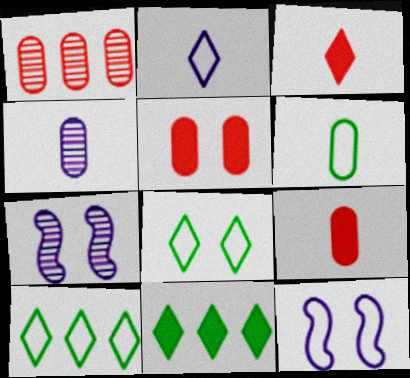[[4, 6, 9], 
[5, 7, 8], 
[7, 9, 10]]